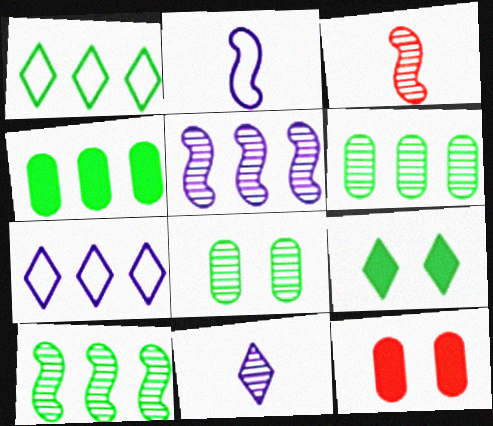[[1, 4, 10]]